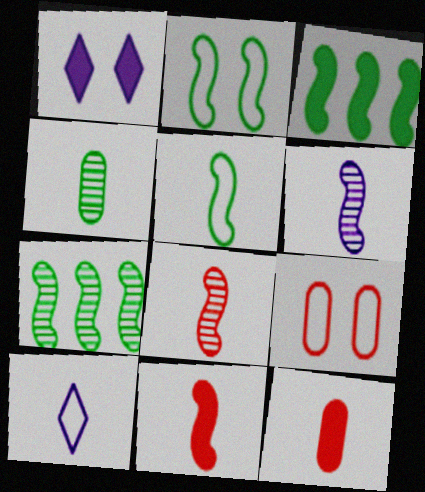[[1, 3, 12], 
[4, 10, 11], 
[5, 6, 11]]